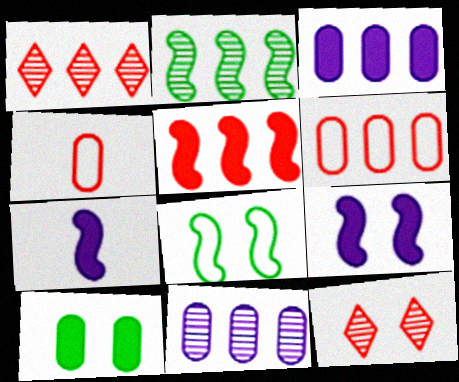[[1, 2, 11], 
[1, 5, 6], 
[4, 5, 12], 
[4, 10, 11]]